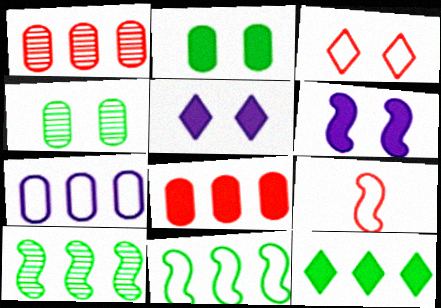[[3, 4, 6], 
[6, 9, 10]]